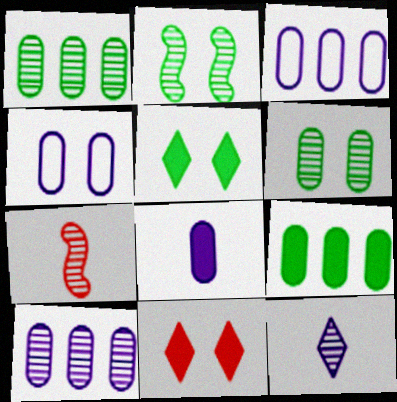[[2, 4, 11], 
[3, 5, 7], 
[4, 8, 10]]